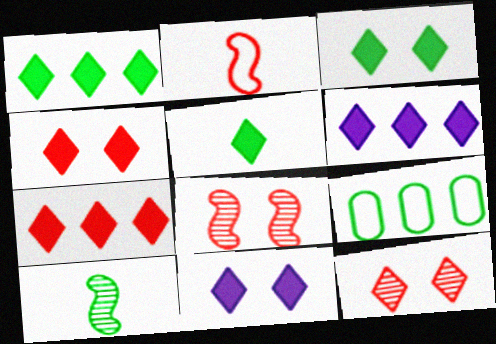[[1, 3, 5], 
[1, 6, 7], 
[3, 4, 11], 
[3, 9, 10], 
[4, 5, 6], 
[5, 7, 11]]